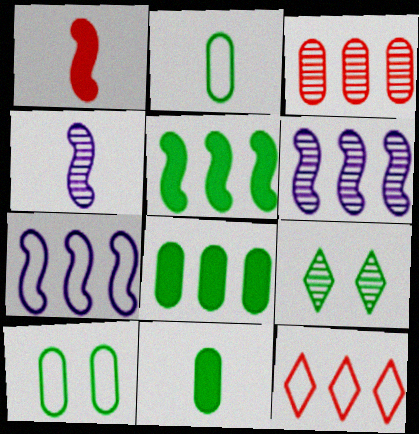[[2, 5, 9], 
[3, 4, 9], 
[6, 8, 12]]